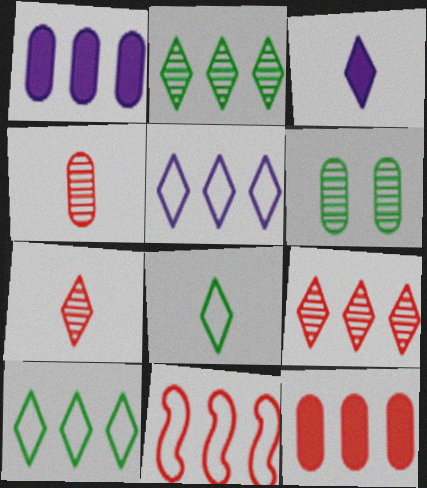[[1, 2, 11], 
[3, 6, 11], 
[3, 7, 8], 
[9, 11, 12]]